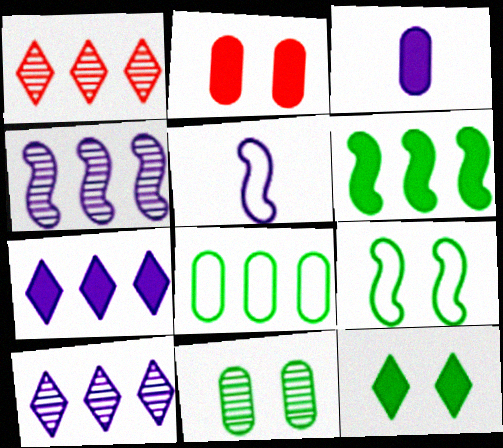[[1, 3, 9], 
[9, 11, 12]]